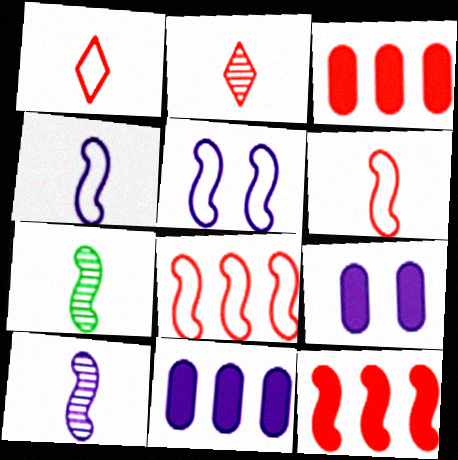[[5, 7, 12]]